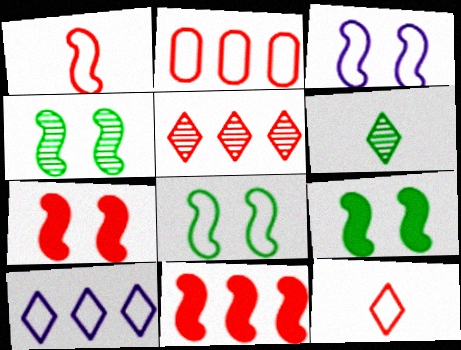[[2, 5, 11], 
[3, 4, 7], 
[4, 8, 9]]